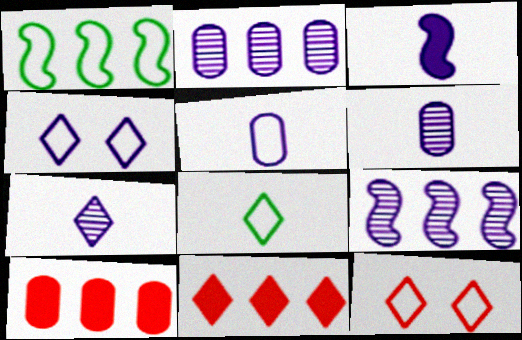[[1, 2, 11], 
[1, 5, 12], 
[2, 3, 4], 
[3, 5, 7]]